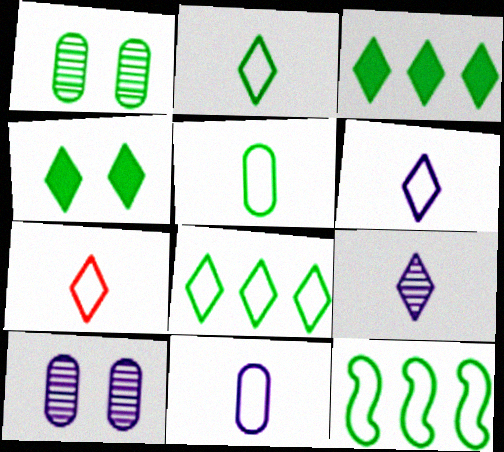[[2, 6, 7]]